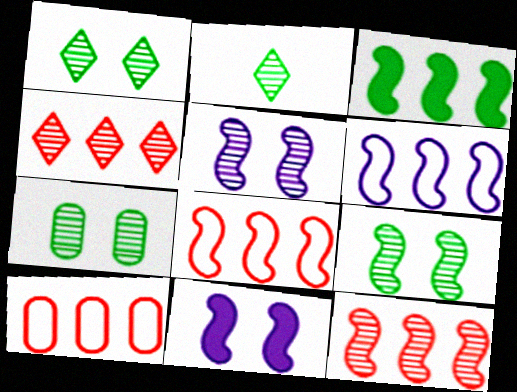[[1, 7, 9], 
[2, 10, 11], 
[3, 6, 12]]